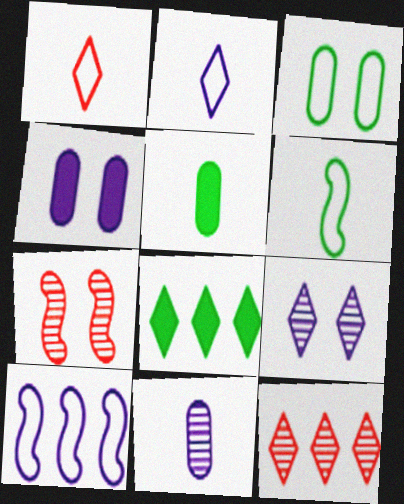[[1, 3, 10], 
[1, 8, 9], 
[4, 6, 12]]